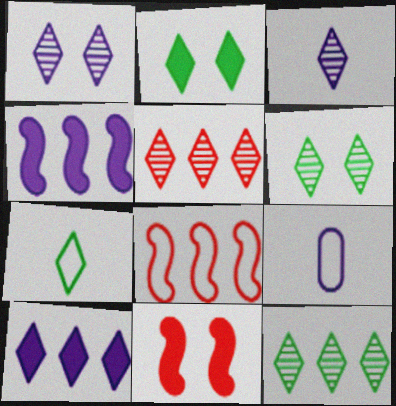[[1, 4, 9], 
[2, 7, 12], 
[3, 5, 6], 
[9, 11, 12]]